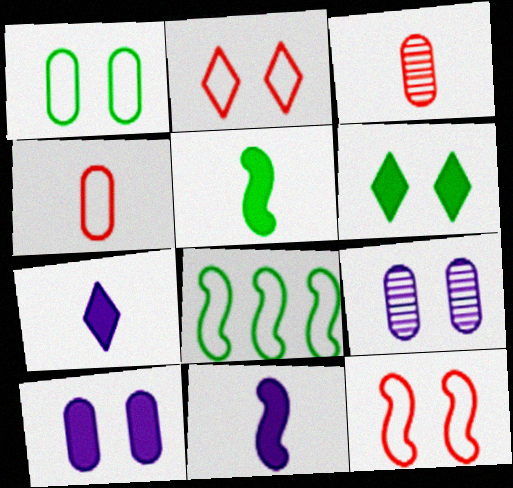[[6, 9, 12]]